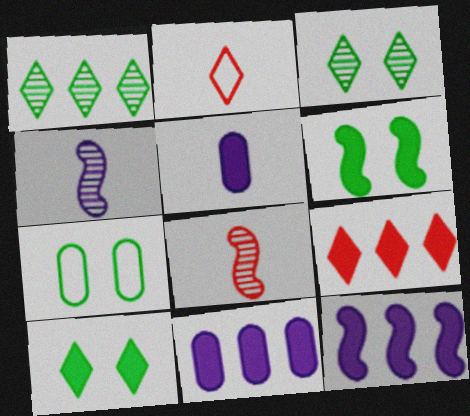[[3, 6, 7], 
[4, 7, 9], 
[5, 6, 9]]